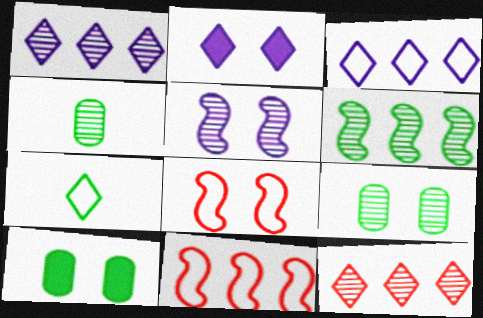[[2, 4, 11], 
[2, 7, 12], 
[2, 8, 9], 
[4, 5, 12], 
[6, 7, 10]]